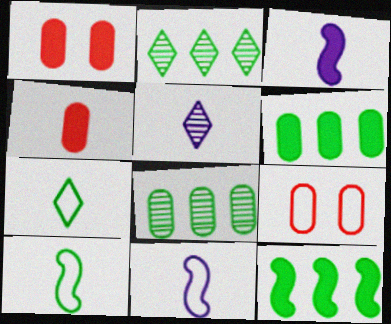[[1, 2, 11], 
[2, 3, 9], 
[4, 5, 10], 
[5, 9, 12]]